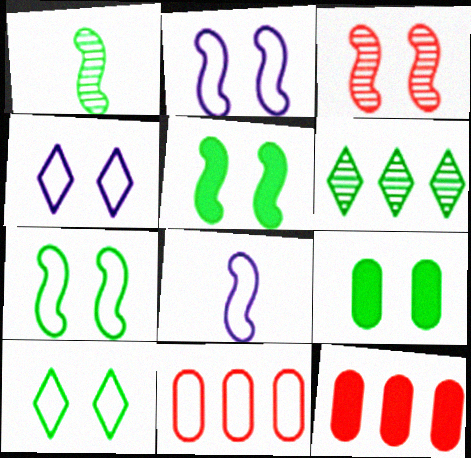[[1, 4, 12], 
[2, 3, 5], 
[3, 4, 9], 
[8, 10, 11]]